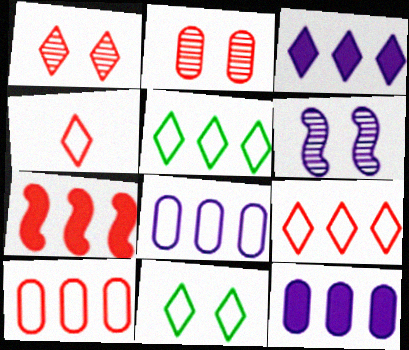[[2, 4, 7]]